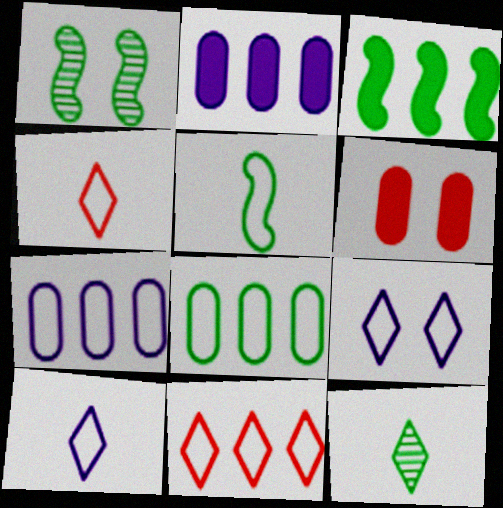[[1, 2, 4], 
[1, 3, 5], 
[1, 6, 9]]